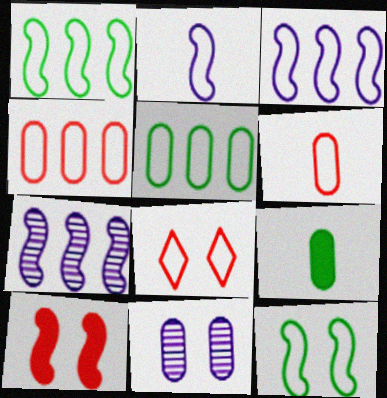[[2, 5, 8], 
[4, 9, 11], 
[7, 8, 9]]